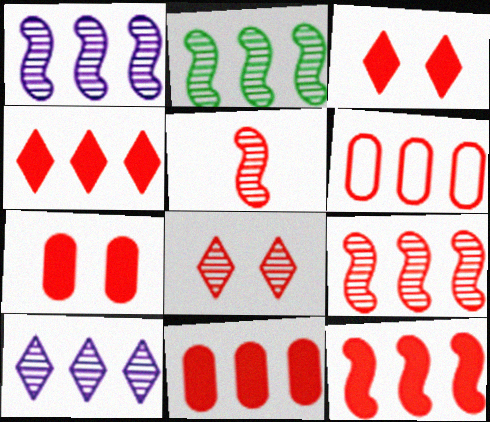[[1, 2, 9], 
[3, 5, 6], 
[4, 6, 9], 
[4, 11, 12]]